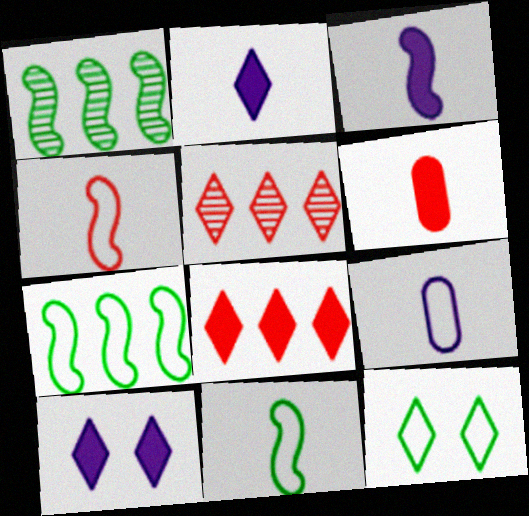[[2, 5, 12]]